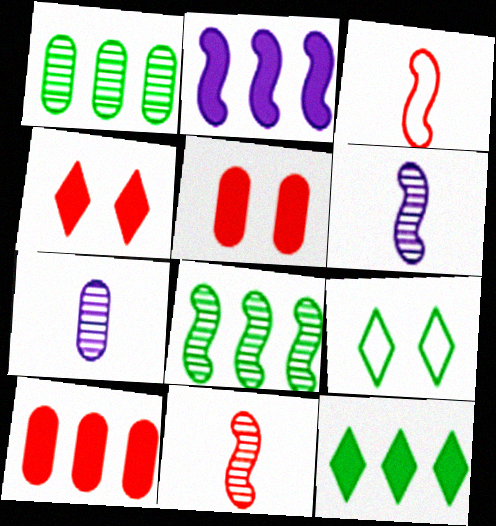[[2, 10, 12], 
[6, 9, 10]]